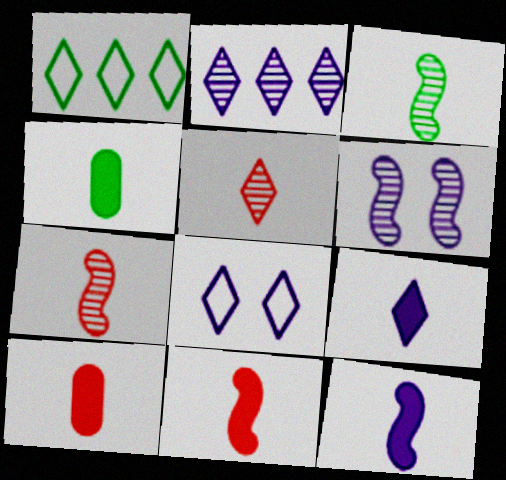[[1, 6, 10], 
[2, 8, 9], 
[4, 9, 11]]